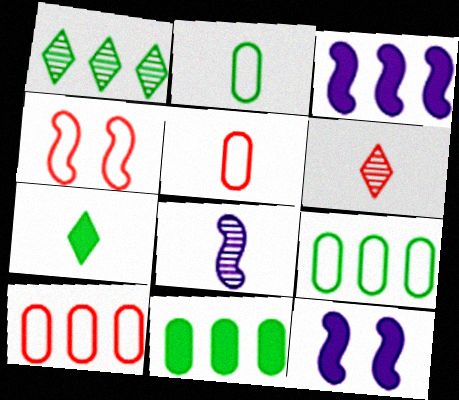[[1, 3, 10], 
[1, 5, 12], 
[5, 7, 8], 
[6, 9, 12]]